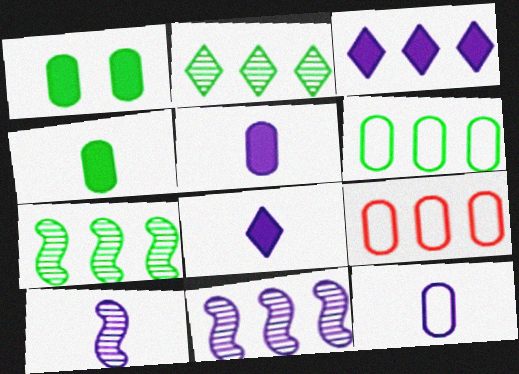[[3, 7, 9], 
[8, 10, 12]]